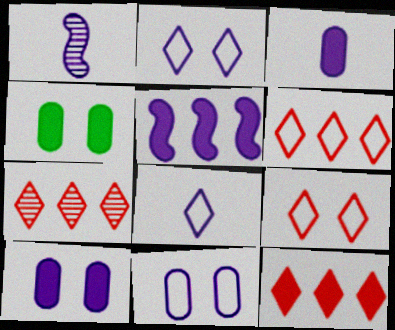[[1, 3, 8], 
[1, 4, 6], 
[6, 7, 12]]